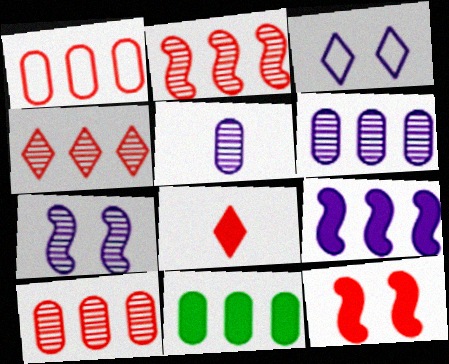[[1, 6, 11], 
[2, 4, 10], 
[3, 5, 9]]